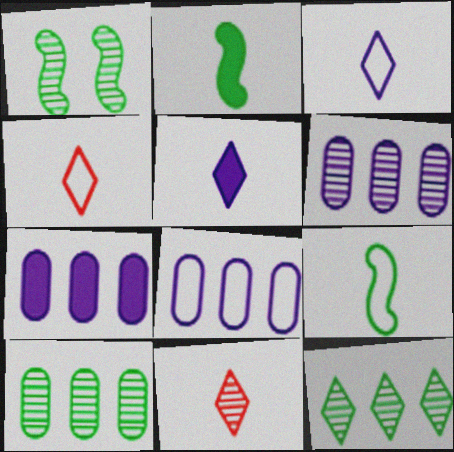[[1, 4, 7], 
[1, 6, 11], 
[6, 7, 8]]